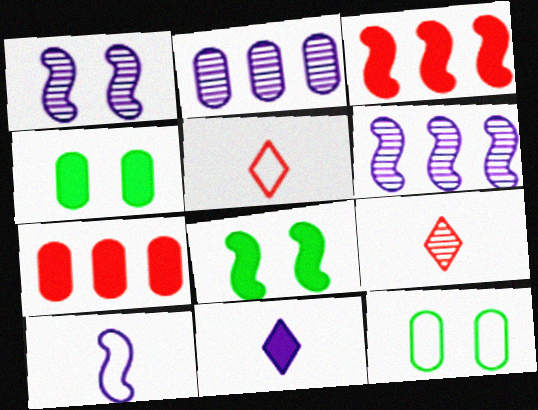[[2, 5, 8], 
[3, 4, 11], 
[4, 5, 6], 
[7, 8, 11]]